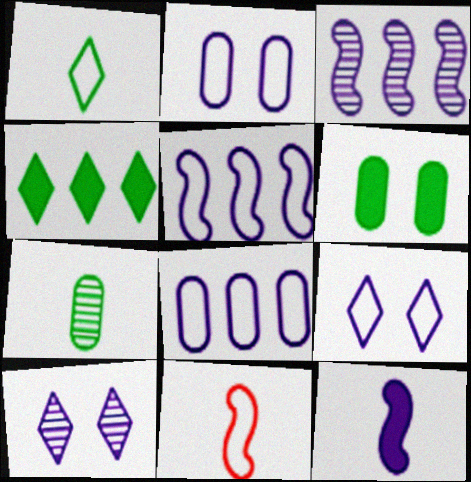[[8, 10, 12]]